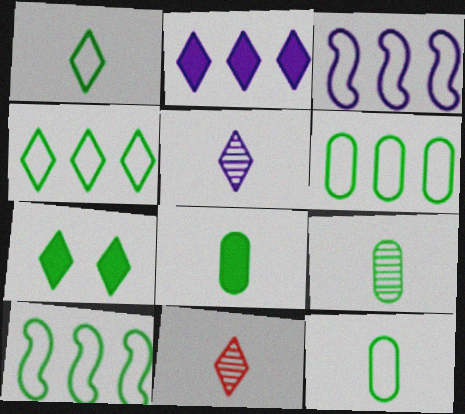[[4, 6, 10], 
[7, 9, 10], 
[8, 9, 12]]